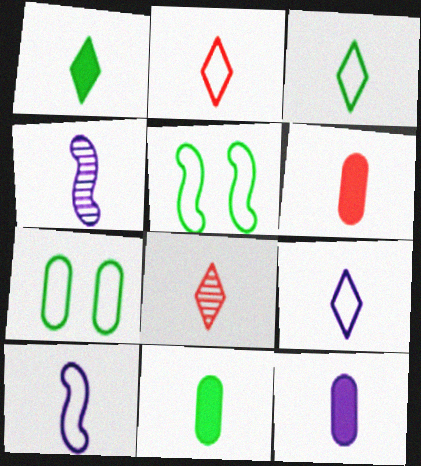[[1, 8, 9], 
[2, 3, 9], 
[2, 4, 11], 
[3, 4, 6], 
[4, 9, 12], 
[6, 11, 12], 
[8, 10, 11]]